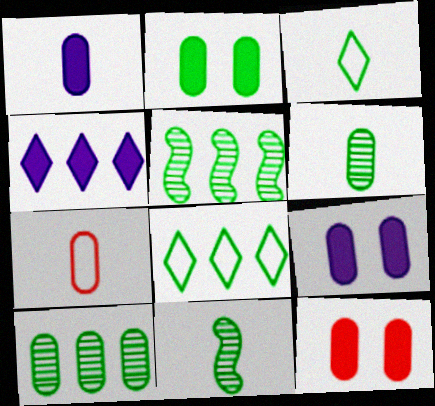[[1, 6, 7], 
[2, 3, 5], 
[2, 8, 11], 
[2, 9, 12], 
[7, 9, 10]]